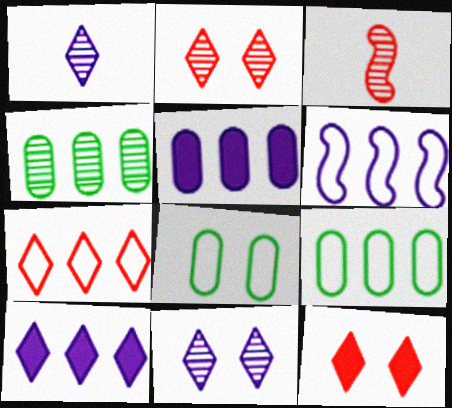[[3, 4, 11], 
[3, 8, 10], 
[6, 7, 9]]